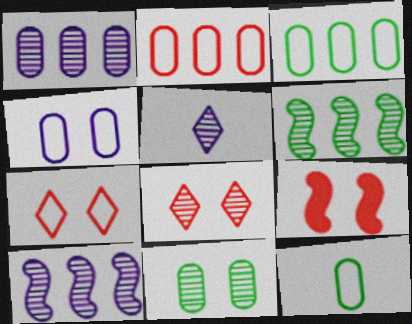[[2, 4, 12], 
[3, 5, 9]]